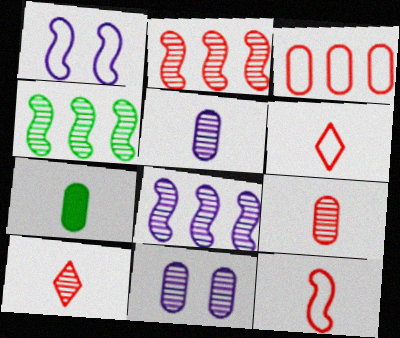[[2, 4, 8], 
[3, 7, 11], 
[4, 10, 11]]